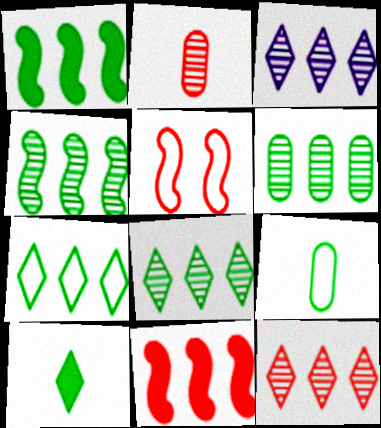[[1, 6, 7], 
[3, 8, 12], 
[4, 6, 8]]